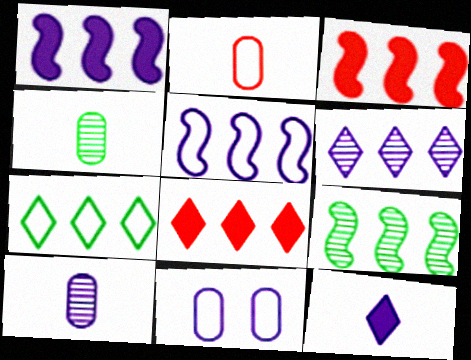[[3, 5, 9], 
[6, 7, 8]]